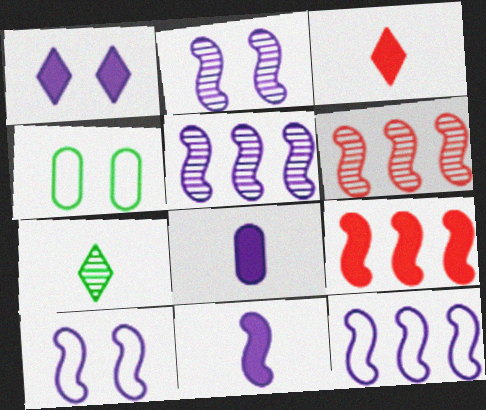[[2, 11, 12], 
[3, 4, 5], 
[5, 10, 11]]